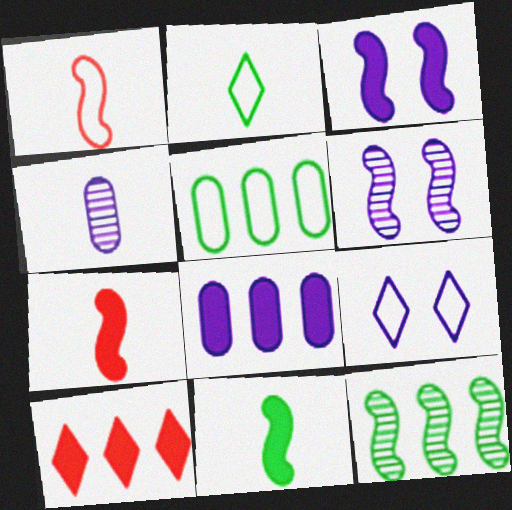[[1, 3, 12], 
[1, 5, 9], 
[2, 4, 7]]